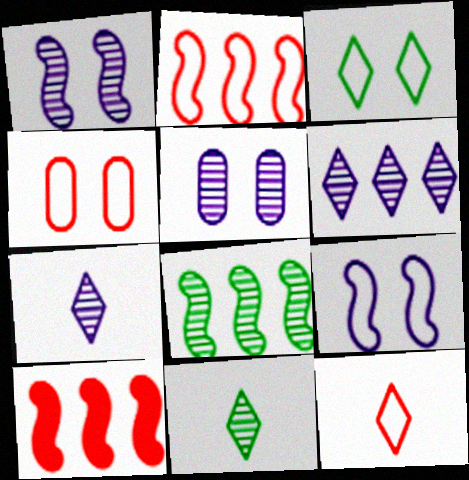[[2, 4, 12], 
[3, 4, 9]]